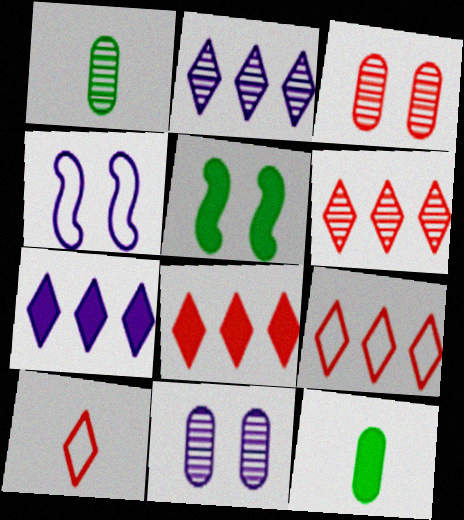[[1, 4, 8], 
[4, 6, 12], 
[6, 8, 9]]